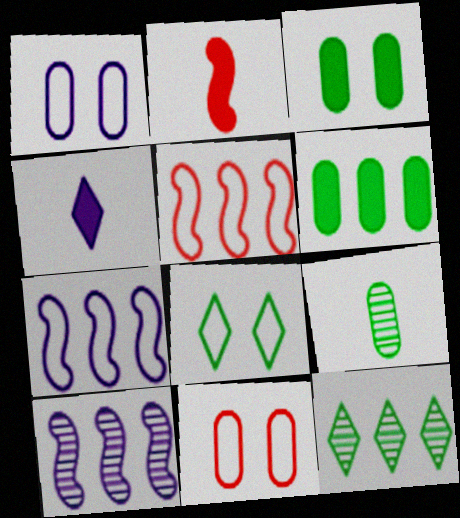[[1, 2, 12], 
[1, 4, 10]]